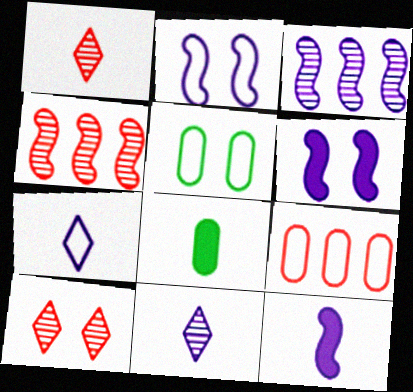[[2, 3, 12], 
[5, 6, 10]]